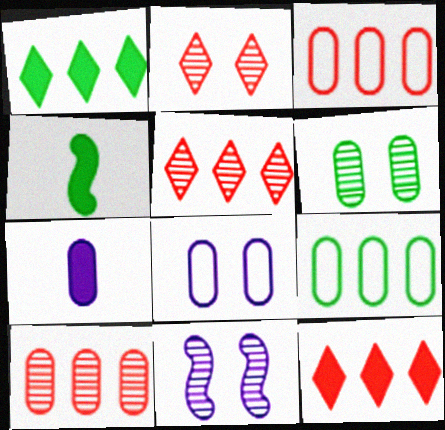[[2, 6, 11], 
[3, 6, 7], 
[4, 5, 8]]